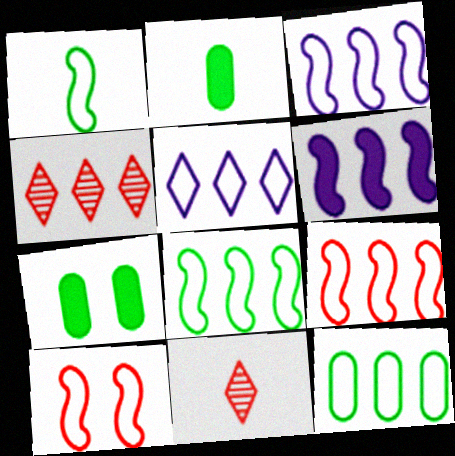[[1, 3, 10], 
[3, 7, 11], 
[3, 8, 9], 
[4, 6, 12], 
[5, 9, 12]]